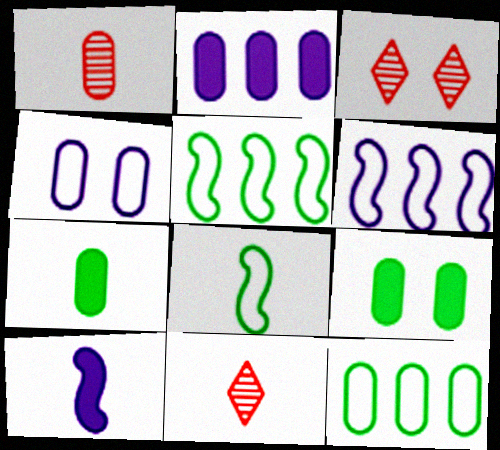[[2, 3, 8], 
[3, 6, 7], 
[3, 10, 12], 
[6, 9, 11]]